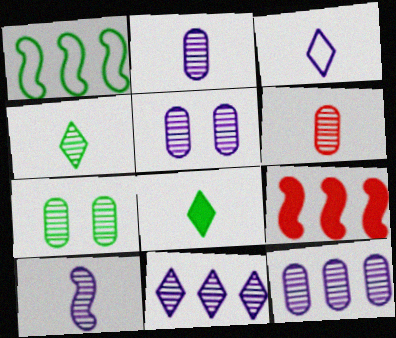[[1, 7, 8], 
[2, 5, 12], 
[3, 7, 9], 
[4, 6, 10], 
[5, 10, 11], 
[6, 7, 12]]